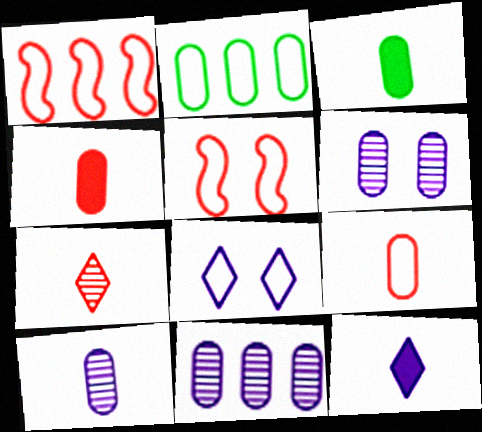[[2, 4, 6], 
[3, 9, 10], 
[6, 10, 11]]